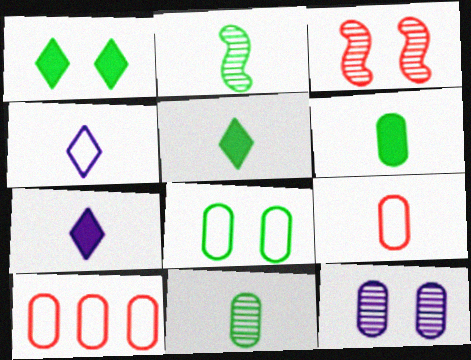[[2, 7, 9], 
[6, 10, 12]]